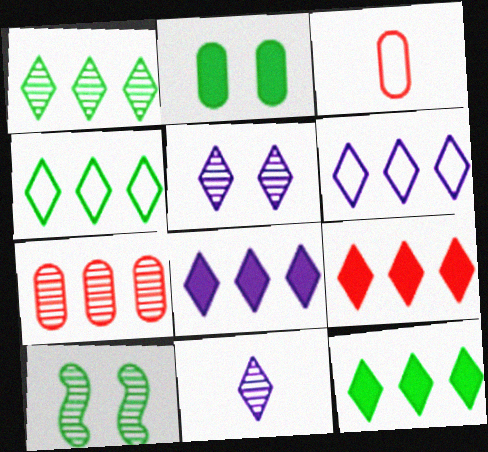[[1, 4, 12], 
[1, 6, 9], 
[3, 8, 10], 
[7, 10, 11], 
[8, 9, 12]]